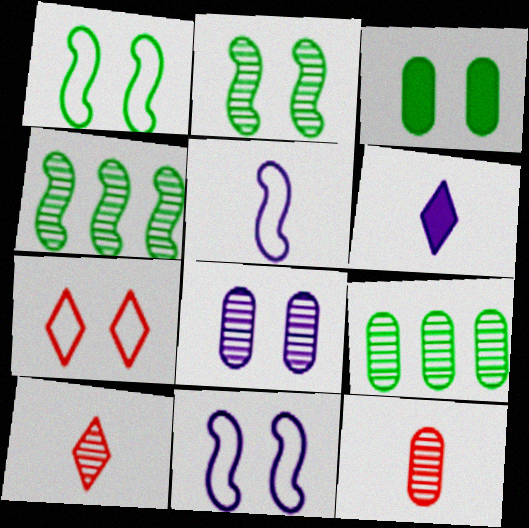[[4, 8, 10], 
[8, 9, 12]]